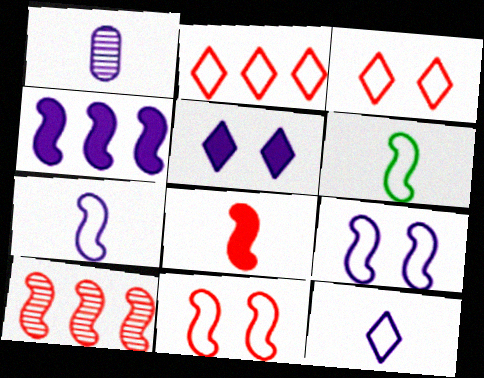[[8, 10, 11]]